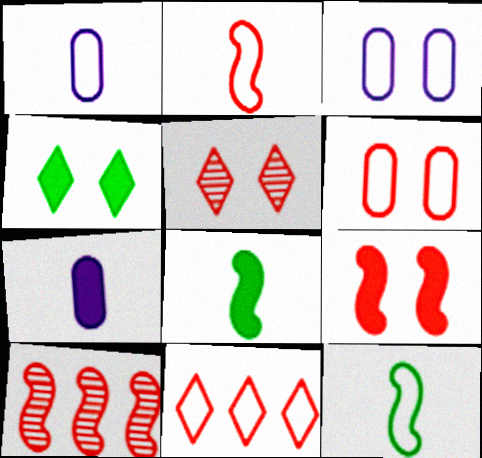[[1, 4, 10], 
[2, 6, 11], 
[2, 9, 10], 
[3, 11, 12], 
[5, 6, 9]]